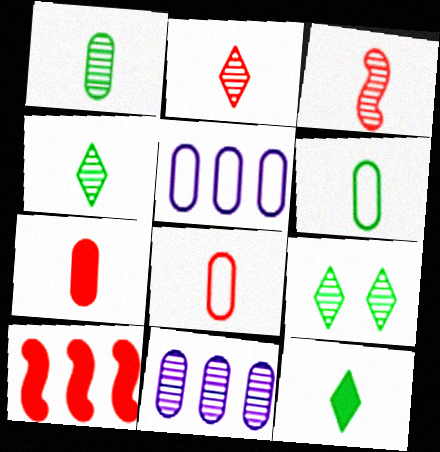[[3, 9, 11]]